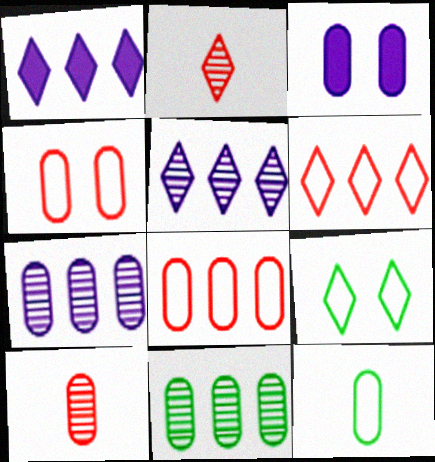[[1, 2, 9]]